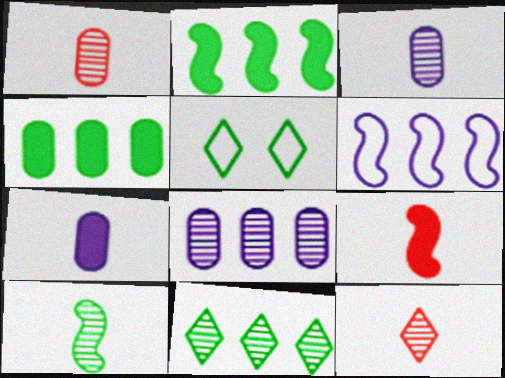[[3, 10, 12], 
[4, 5, 10], 
[5, 8, 9]]